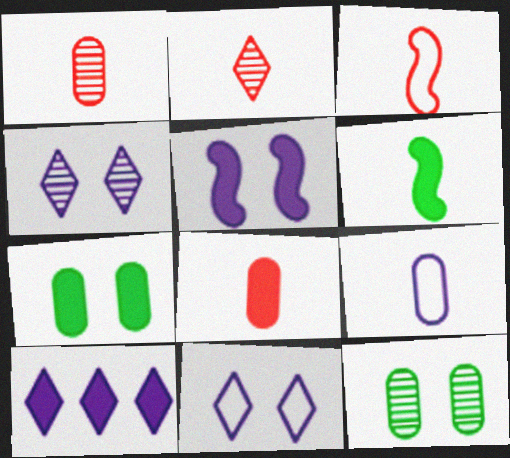[[2, 3, 8], 
[2, 6, 9], 
[3, 10, 12]]